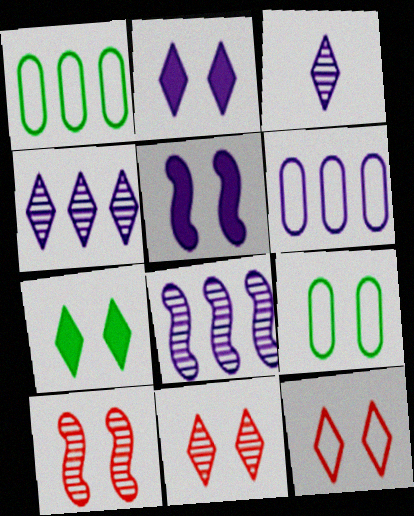[[2, 9, 10], 
[3, 5, 6], 
[5, 9, 11]]